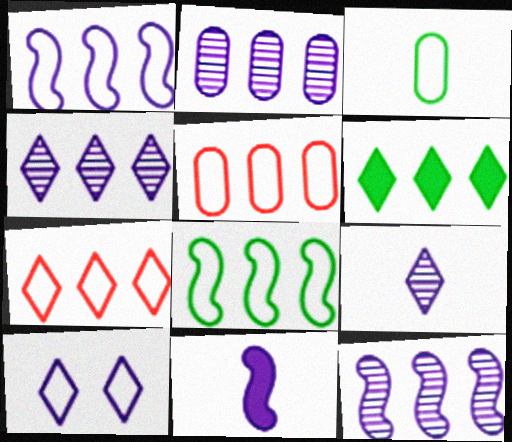[[2, 4, 12], 
[2, 10, 11], 
[4, 6, 7], 
[5, 6, 12]]